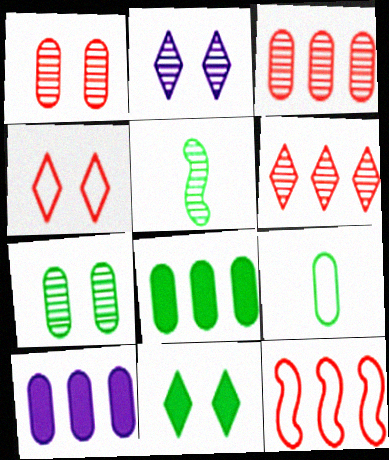[[1, 9, 10], 
[2, 3, 5], 
[2, 4, 11], 
[4, 5, 10], 
[7, 8, 9]]